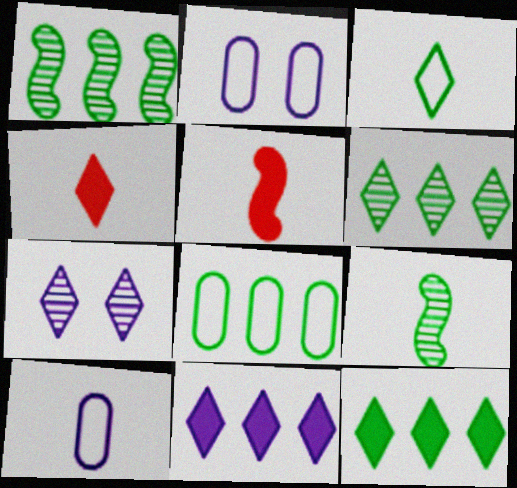[[1, 2, 4], 
[1, 8, 12], 
[2, 5, 6], 
[4, 9, 10], 
[5, 7, 8]]